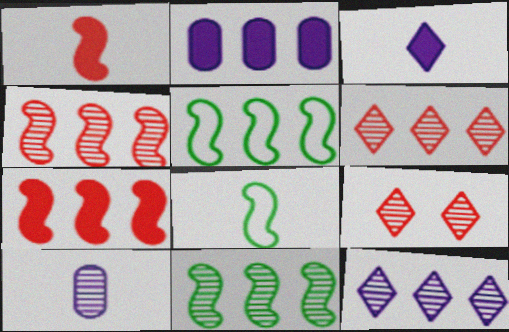[[2, 5, 6], 
[2, 8, 9], 
[9, 10, 11]]